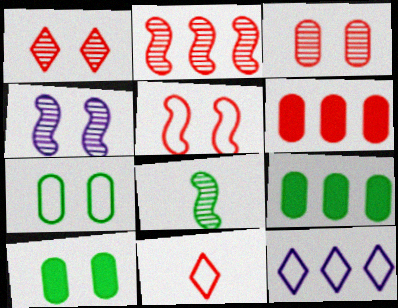[[2, 4, 8], 
[2, 9, 12], 
[4, 9, 11]]